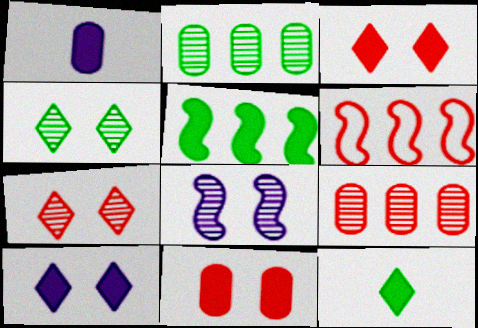[[1, 3, 5], 
[1, 4, 6]]